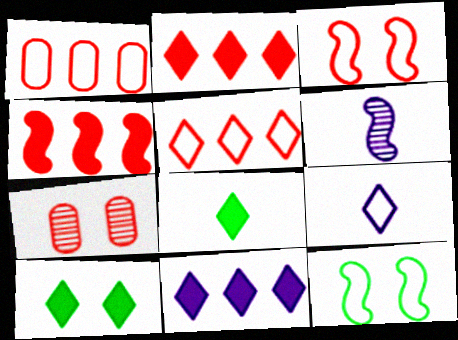[[1, 6, 10], 
[1, 9, 12], 
[4, 6, 12]]